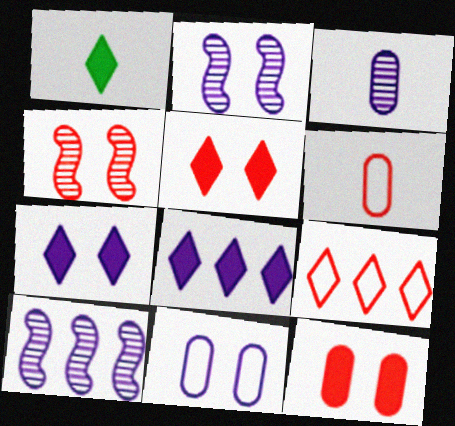[[1, 5, 8], 
[2, 7, 11]]